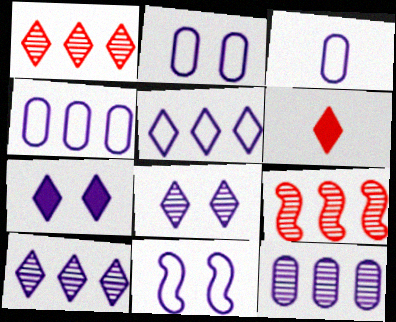[[2, 3, 4], 
[3, 5, 11]]